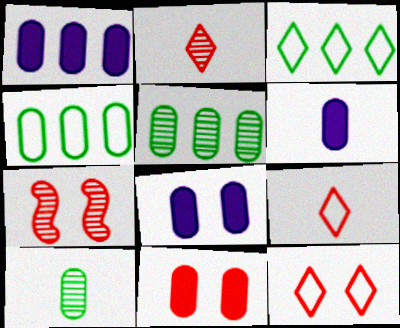[[1, 6, 8], 
[3, 6, 7], 
[7, 11, 12]]